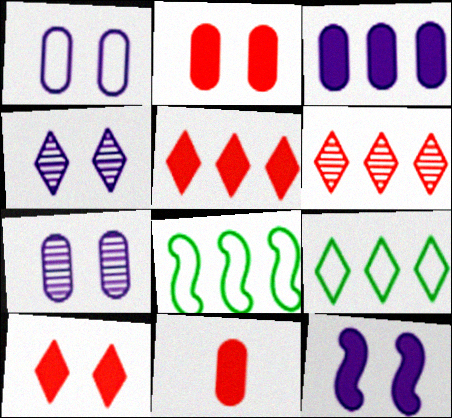[[1, 4, 12], 
[3, 6, 8], 
[4, 8, 11]]